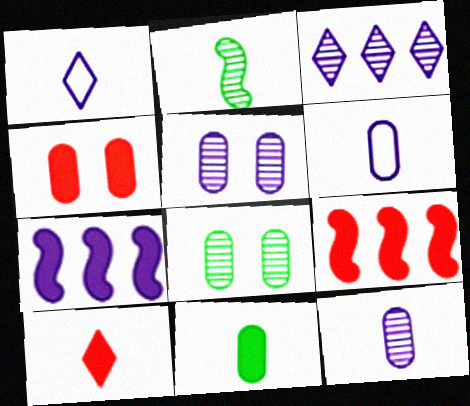[[1, 5, 7], 
[1, 8, 9], 
[2, 6, 10], 
[4, 9, 10]]